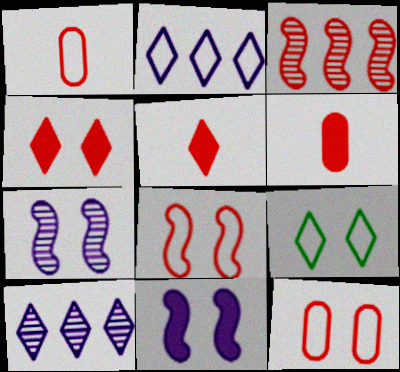[[1, 3, 4], 
[3, 5, 12], 
[5, 9, 10]]